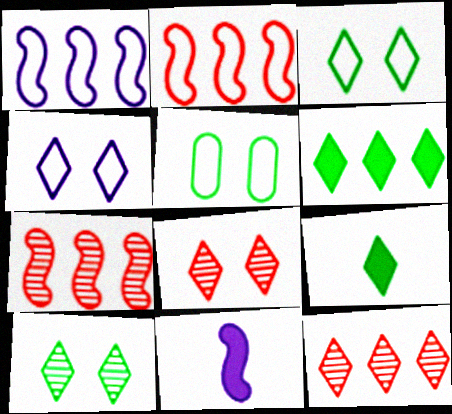[[4, 9, 12], 
[5, 11, 12]]